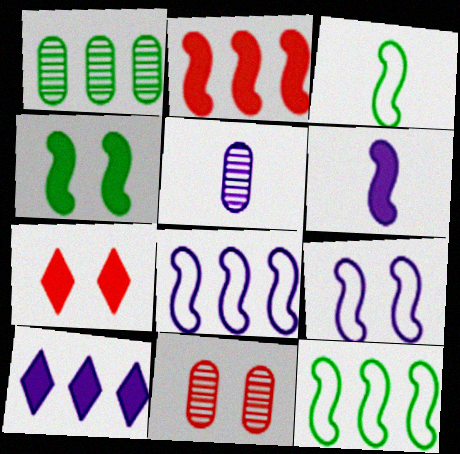[[1, 5, 11], 
[2, 4, 6], 
[3, 10, 11], 
[5, 7, 12], 
[5, 9, 10]]